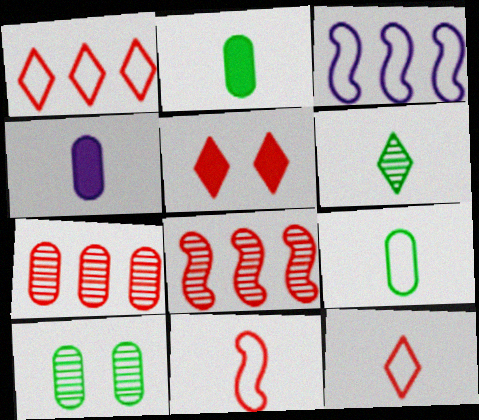[[4, 6, 11], 
[5, 7, 11]]